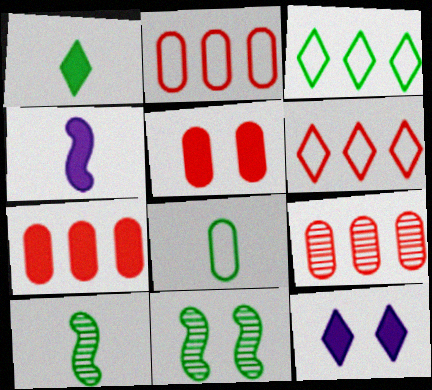[[1, 8, 10], 
[2, 7, 9], 
[2, 10, 12]]